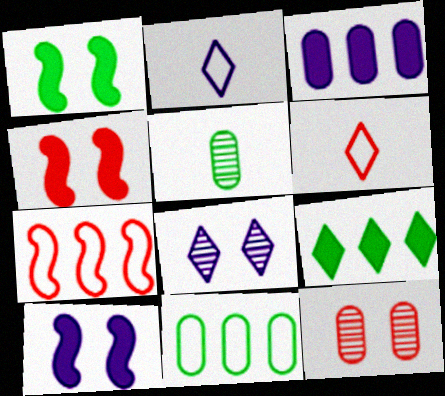[[1, 4, 10], 
[6, 8, 9]]